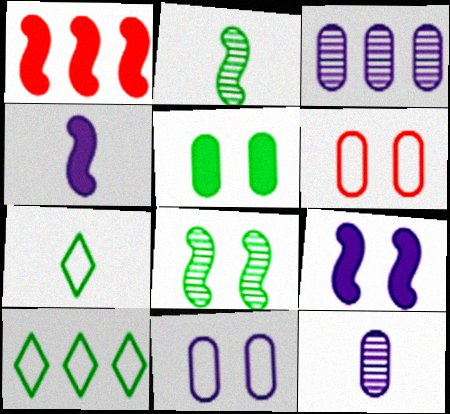[[1, 3, 10], 
[2, 5, 10]]